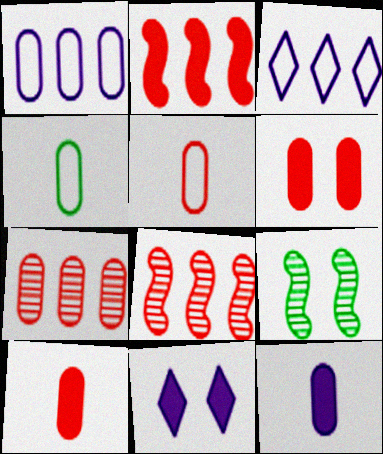[[3, 9, 10], 
[4, 8, 11], 
[5, 6, 7]]